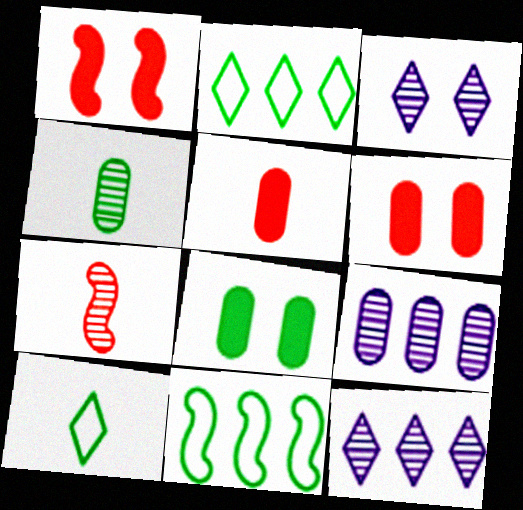[[1, 9, 10], 
[3, 5, 11]]